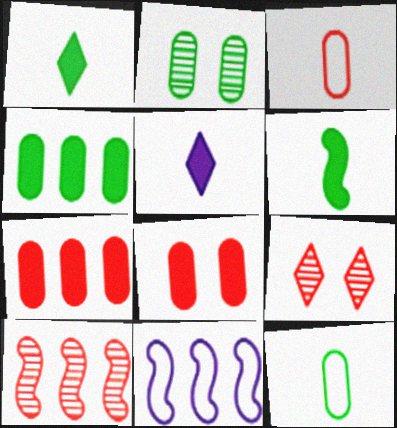[[2, 4, 12]]